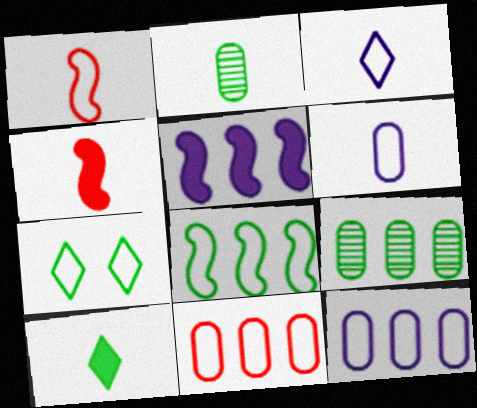[[1, 7, 12], 
[2, 3, 4]]